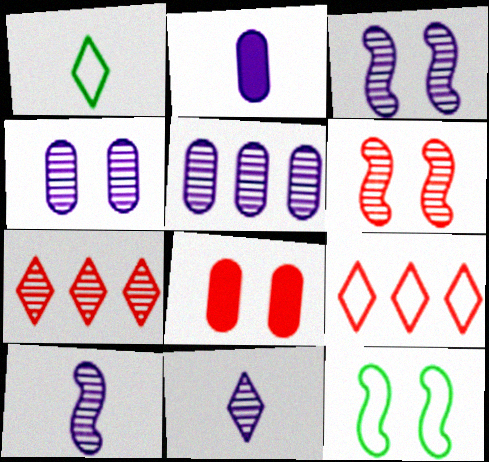[[2, 7, 12], 
[3, 5, 11]]